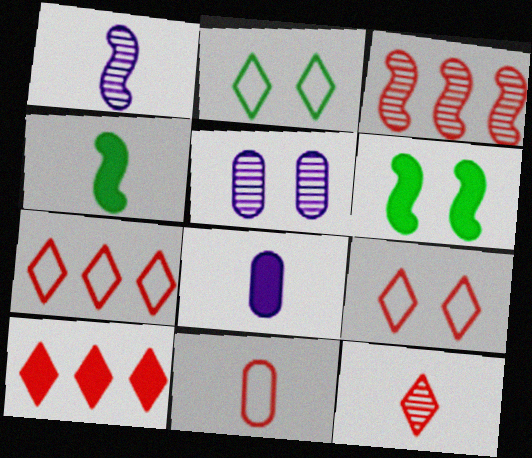[[2, 3, 8], 
[4, 5, 7], 
[5, 6, 9], 
[6, 8, 10], 
[9, 10, 12]]